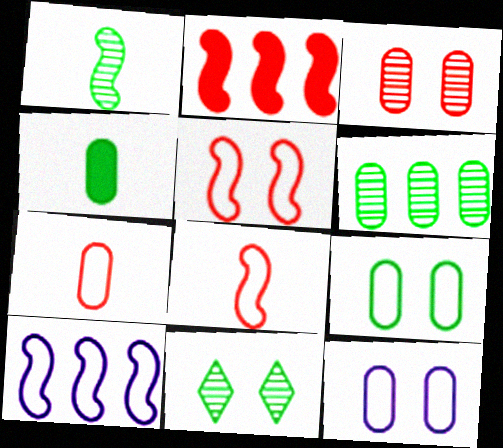[[1, 6, 11], 
[4, 6, 9]]